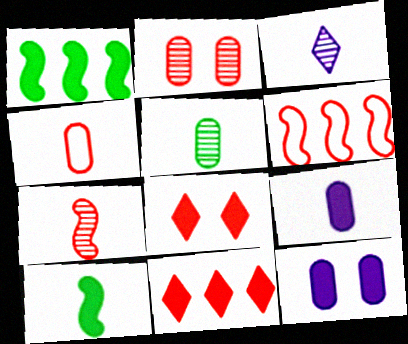[[1, 8, 9], 
[3, 4, 10], 
[3, 5, 7], 
[4, 5, 9], 
[10, 11, 12]]